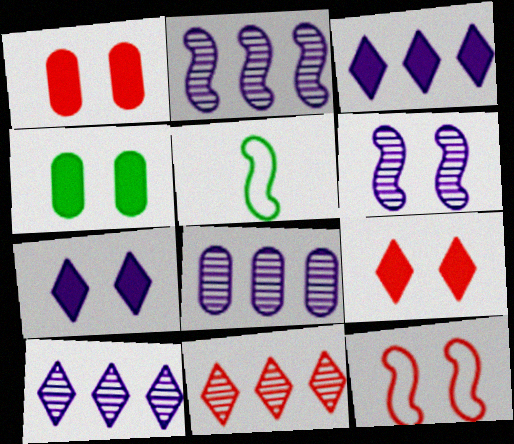[[1, 5, 10], 
[2, 8, 10], 
[5, 8, 9]]